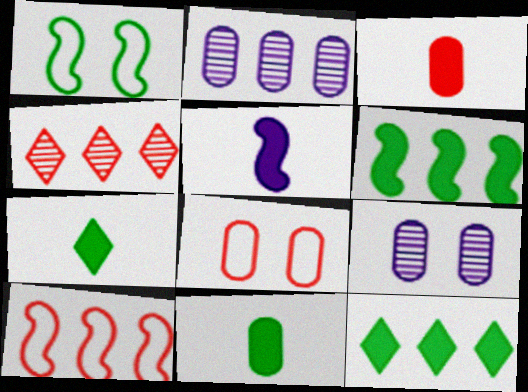[[2, 8, 11], 
[2, 10, 12], 
[3, 5, 7], 
[7, 9, 10]]